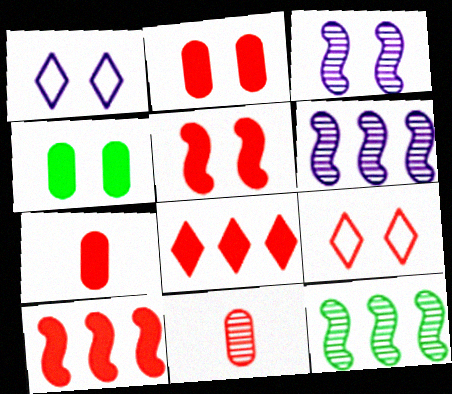[[1, 7, 12], 
[3, 4, 9], 
[5, 7, 8], 
[9, 10, 11]]